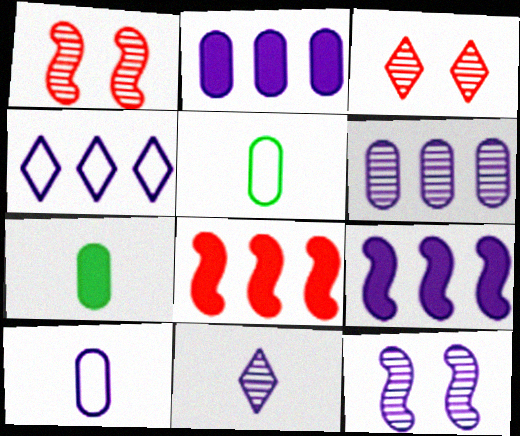[[1, 4, 7], 
[3, 5, 9], 
[4, 6, 9], 
[6, 11, 12]]